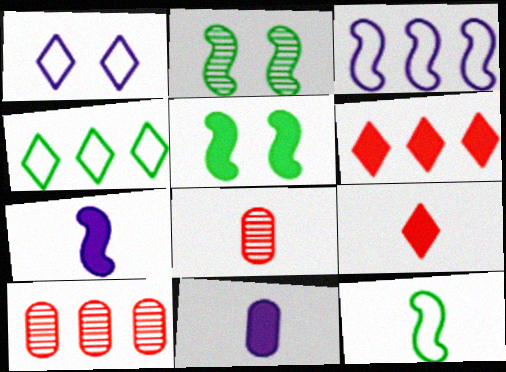[[5, 6, 11]]